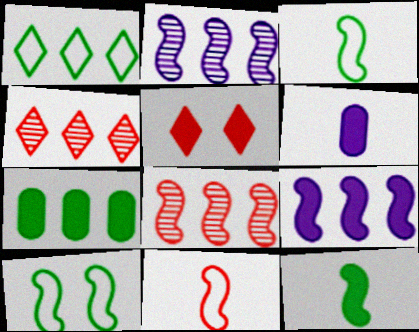[[4, 6, 10]]